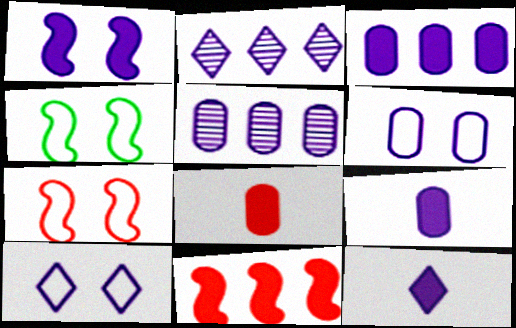[[1, 3, 12], 
[2, 4, 8], 
[2, 10, 12], 
[5, 6, 9]]